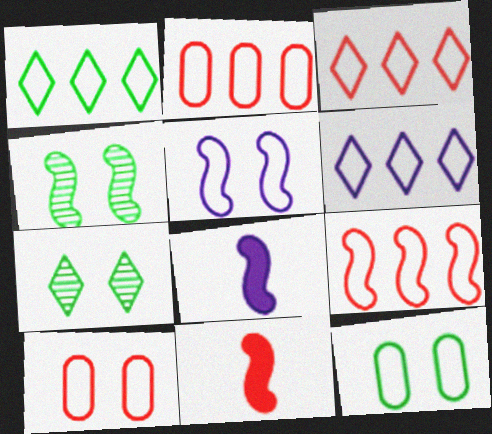[[1, 3, 6], 
[2, 3, 9], 
[2, 7, 8], 
[4, 8, 9]]